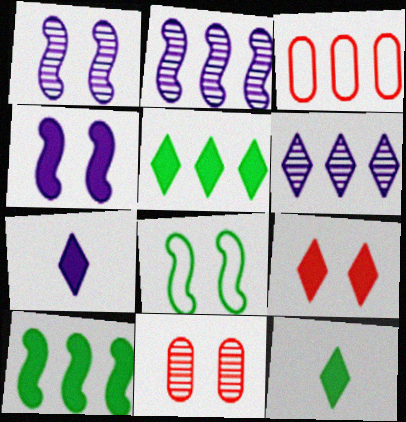[[1, 3, 12], 
[2, 3, 5], 
[3, 6, 10], 
[5, 7, 9]]